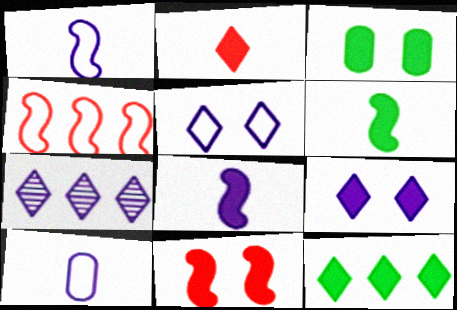[[2, 9, 12], 
[3, 6, 12], 
[3, 9, 11]]